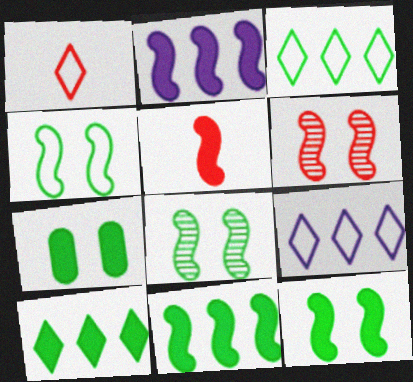[[2, 5, 12], 
[4, 8, 12]]